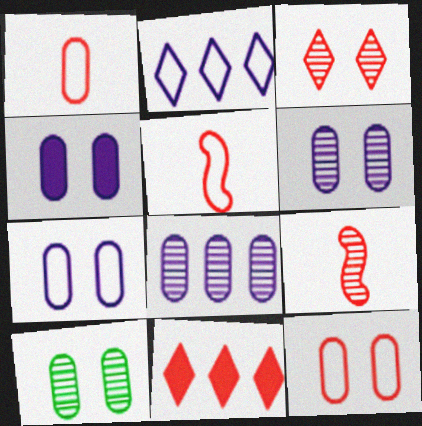[[4, 6, 7], 
[4, 10, 12], 
[9, 11, 12]]